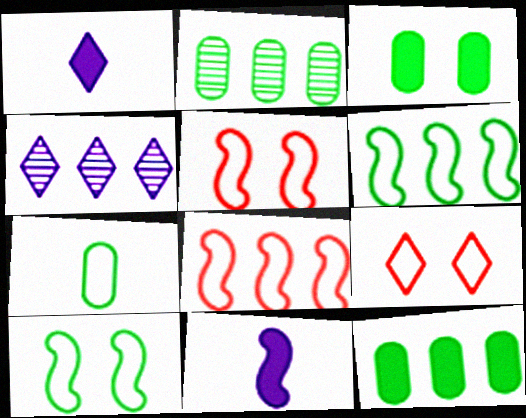[[1, 2, 5], 
[2, 3, 7], 
[2, 9, 11], 
[4, 8, 12]]